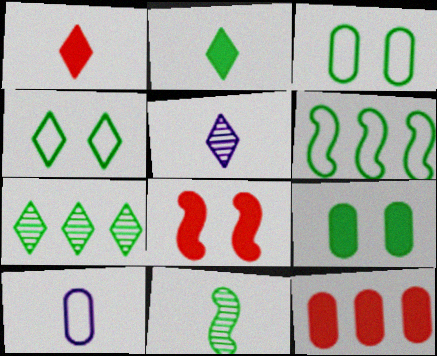[[1, 8, 12], 
[1, 10, 11], 
[2, 4, 7], 
[7, 8, 10]]